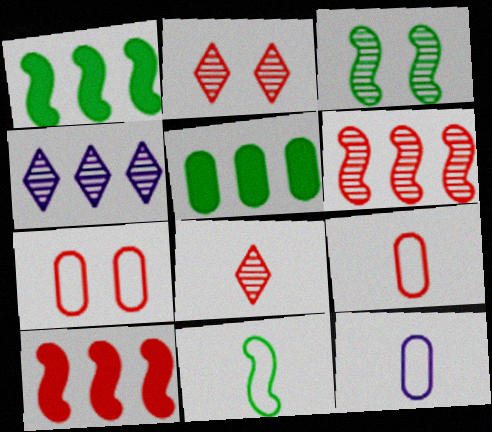[[1, 2, 12], 
[1, 3, 11], 
[2, 9, 10], 
[7, 8, 10]]